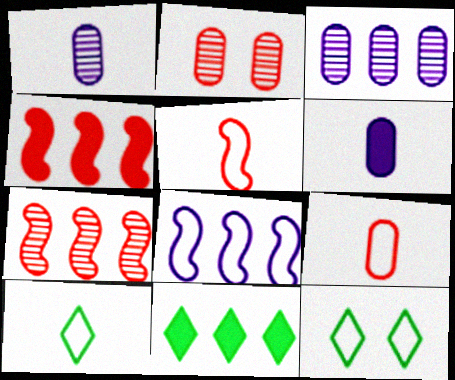[[1, 4, 12], 
[6, 7, 12], 
[8, 9, 12]]